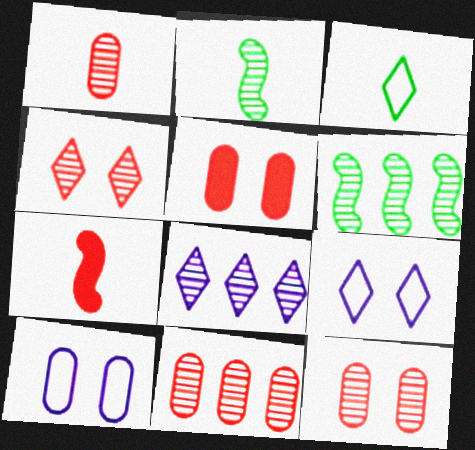[[1, 11, 12], 
[2, 8, 12], 
[6, 8, 11]]